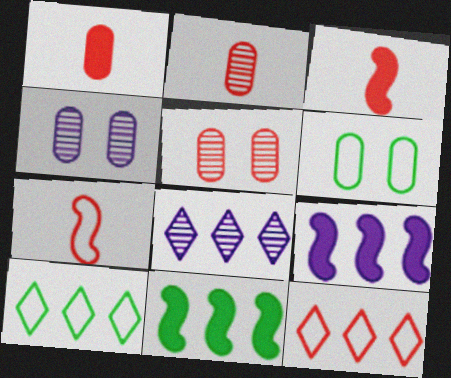[[3, 4, 10], 
[3, 5, 12], 
[3, 6, 8]]